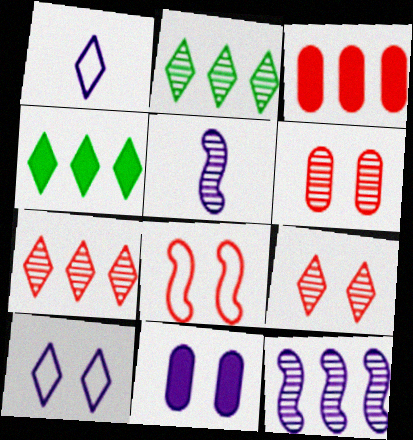[[1, 4, 9], 
[1, 11, 12], 
[2, 5, 6]]